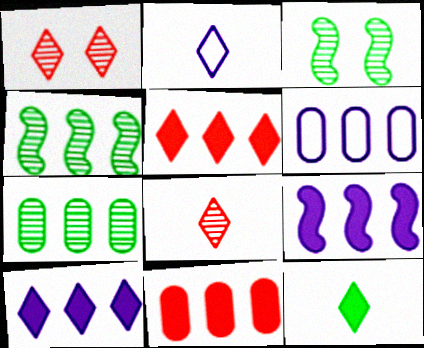[[2, 3, 11], 
[2, 8, 12], 
[4, 5, 6], 
[6, 7, 11]]